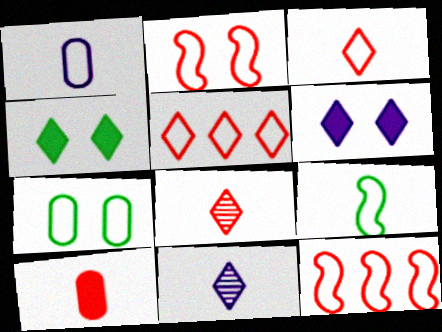[[1, 3, 9], 
[4, 5, 11], 
[9, 10, 11]]